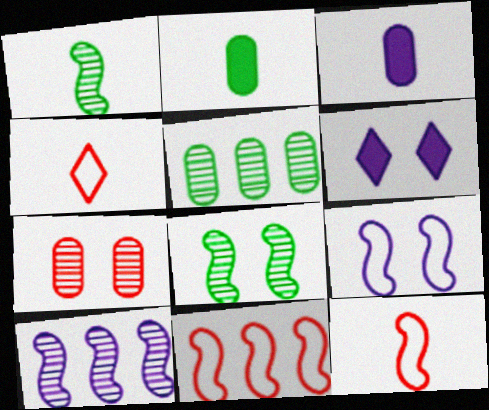[[1, 3, 4], 
[5, 6, 12]]